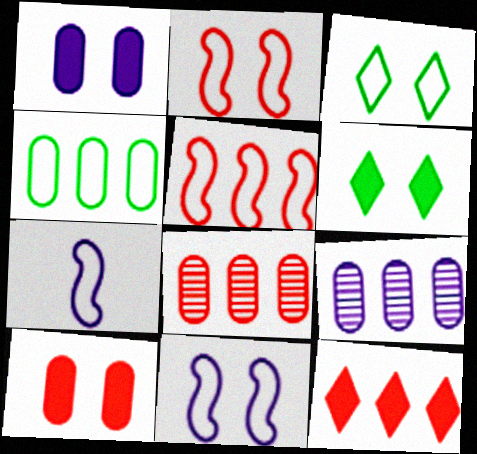[[5, 8, 12], 
[6, 7, 8]]